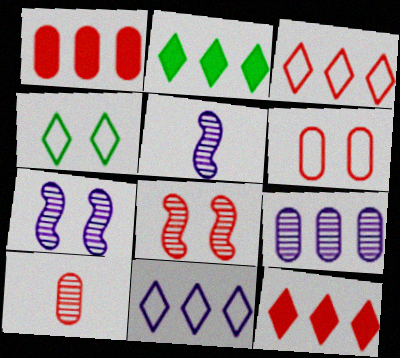[[1, 4, 5], 
[1, 6, 10], 
[2, 5, 6]]